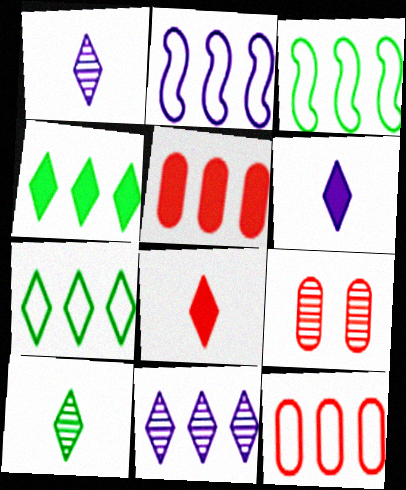[[2, 7, 12], 
[3, 5, 11], 
[3, 6, 9]]